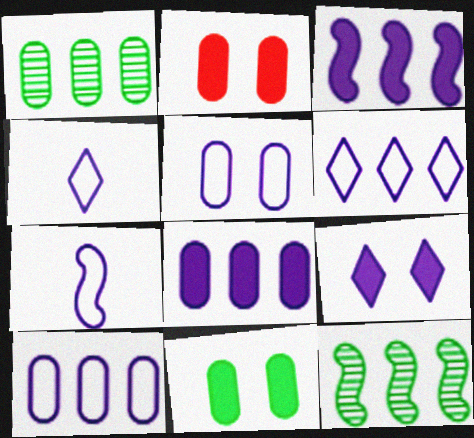[[2, 4, 12], 
[5, 6, 7]]